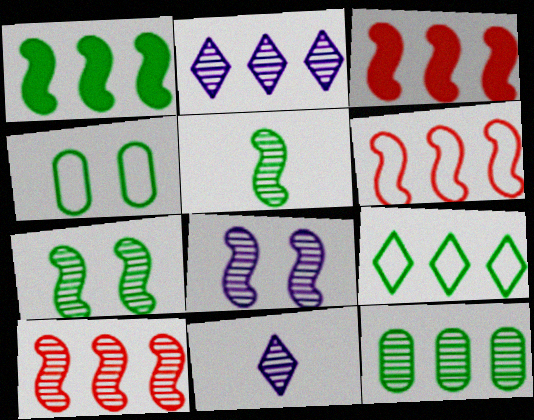[[1, 9, 12], 
[2, 10, 12], 
[3, 4, 11], 
[3, 6, 10], 
[5, 8, 10]]